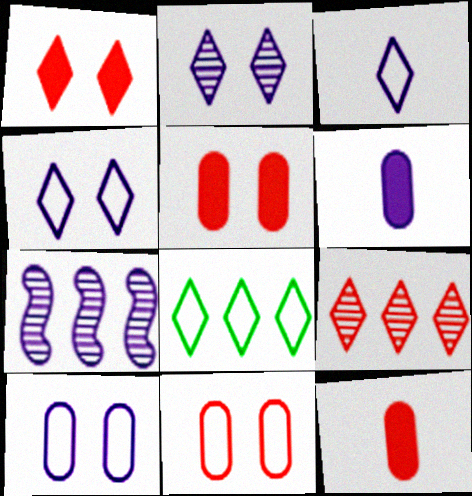[[4, 6, 7]]